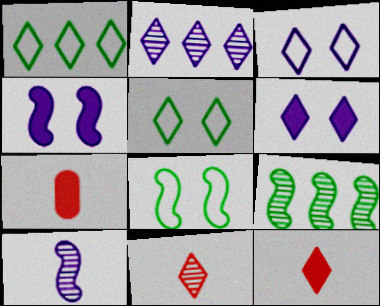[[1, 6, 11], 
[2, 5, 12], 
[2, 7, 8], 
[3, 7, 9]]